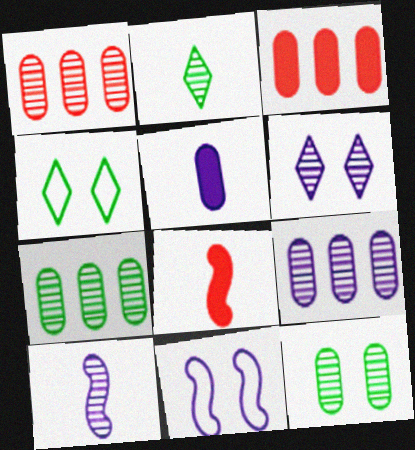[[1, 7, 9], 
[2, 3, 11], 
[3, 4, 10], 
[4, 8, 9], 
[6, 9, 10]]